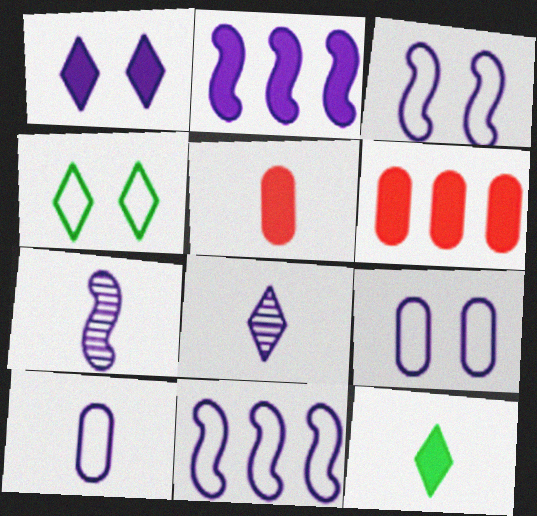[[2, 3, 7], 
[2, 8, 9], 
[4, 6, 7]]